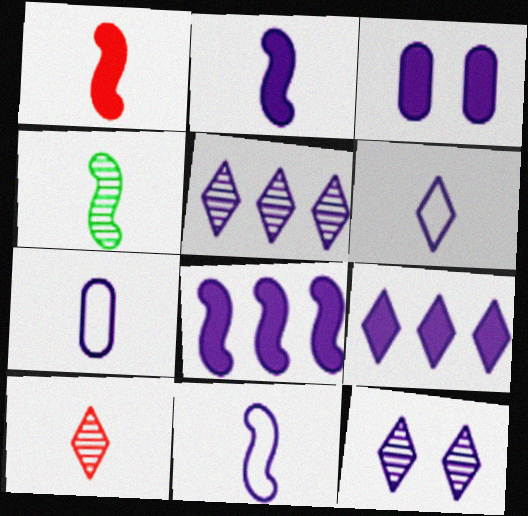[[1, 4, 11], 
[2, 3, 9], 
[3, 5, 11], 
[6, 7, 11], 
[6, 9, 12], 
[7, 8, 12]]